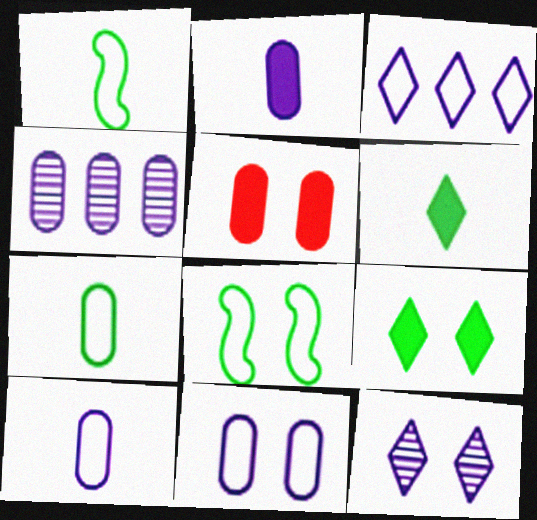[[2, 4, 11], 
[4, 5, 7], 
[5, 8, 12]]